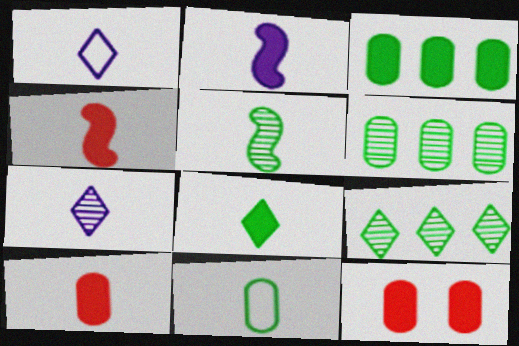[[1, 5, 10], 
[2, 8, 10], 
[4, 7, 11], 
[5, 8, 11]]